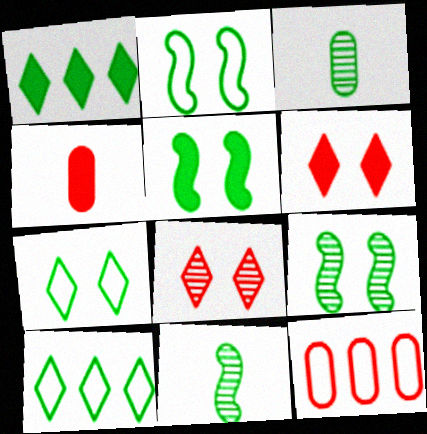[[1, 2, 3], 
[2, 5, 9], 
[3, 5, 10]]